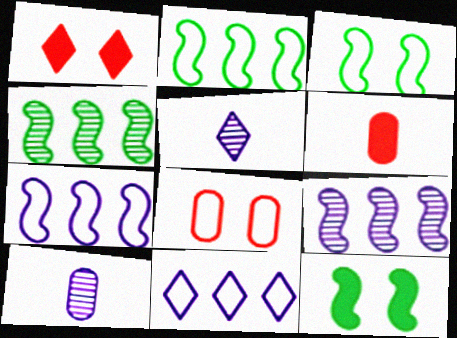[[1, 2, 10]]